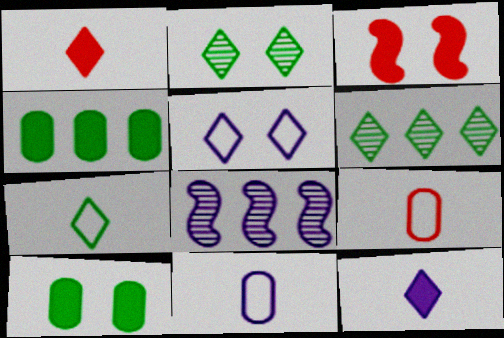[[1, 5, 6], 
[3, 4, 12], 
[3, 6, 11]]